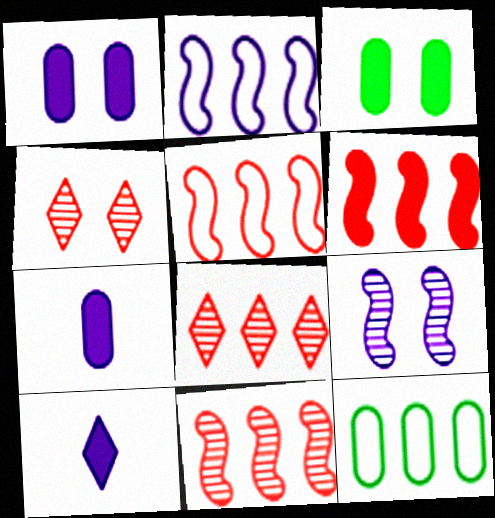[[3, 6, 10], 
[5, 6, 11]]